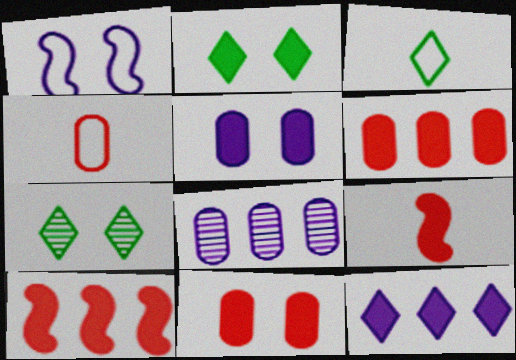[[1, 7, 11]]